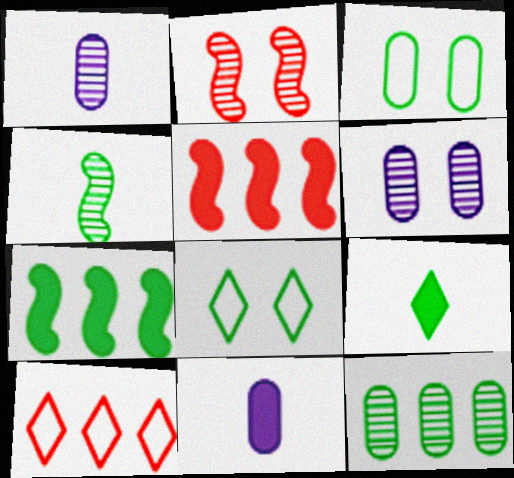[[1, 5, 8]]